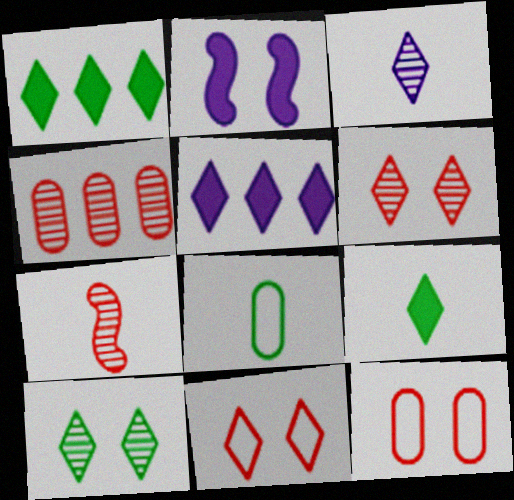[[1, 3, 11], 
[2, 10, 12], 
[4, 6, 7]]